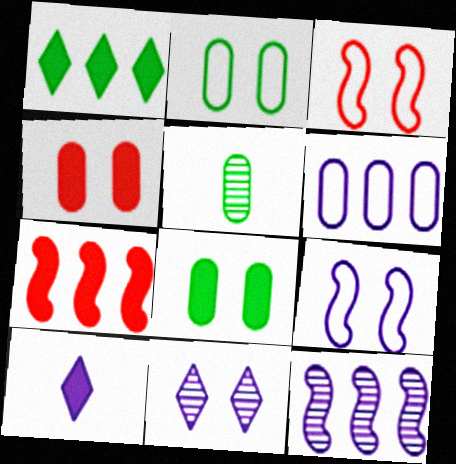[[3, 8, 11], 
[4, 5, 6], 
[7, 8, 10]]